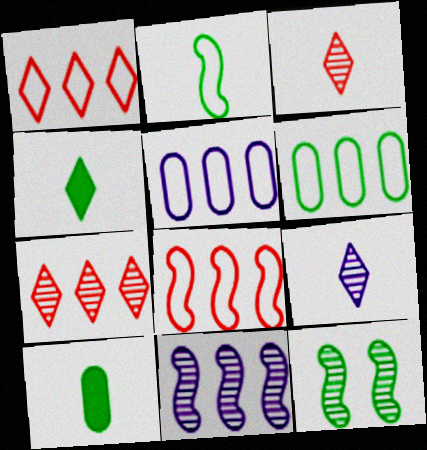[[4, 6, 12]]